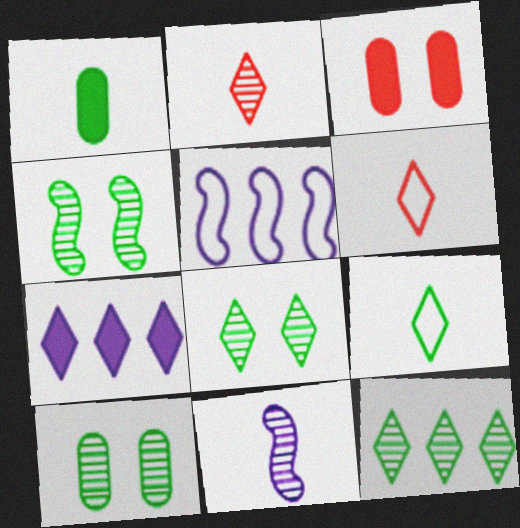[[1, 6, 11], 
[4, 8, 10], 
[6, 7, 8]]